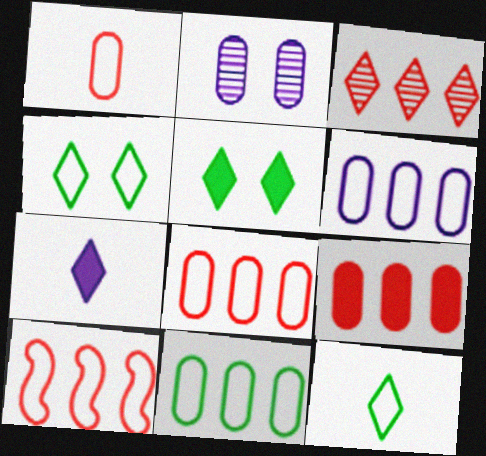[[3, 4, 7], 
[3, 9, 10], 
[6, 8, 11]]